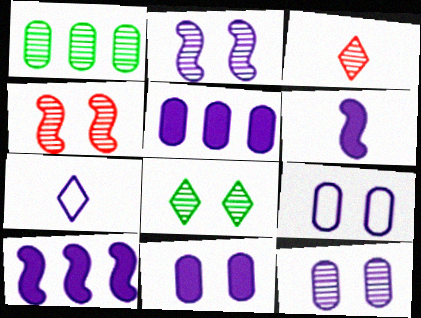[[1, 2, 3], 
[2, 5, 7], 
[4, 8, 12], 
[7, 10, 12], 
[9, 11, 12]]